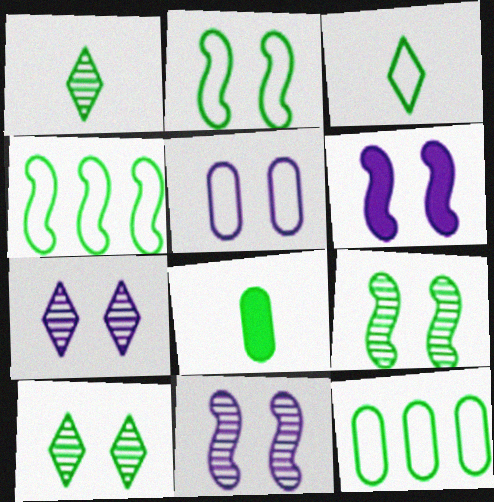[[2, 3, 12], 
[4, 8, 10], 
[5, 6, 7]]